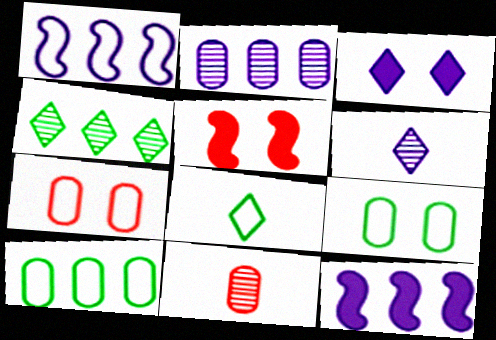[[1, 7, 8], 
[2, 5, 8], 
[5, 6, 10]]